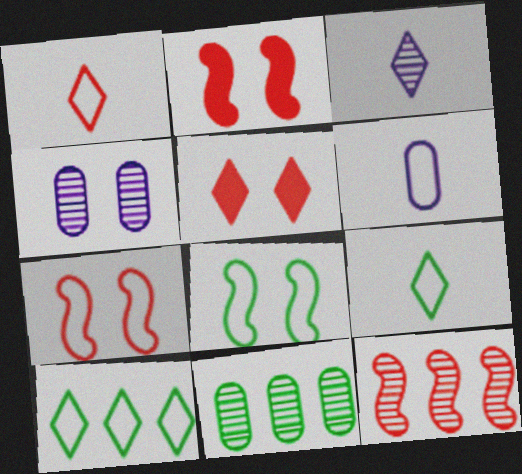[[3, 5, 10], 
[4, 5, 8], 
[6, 7, 10]]